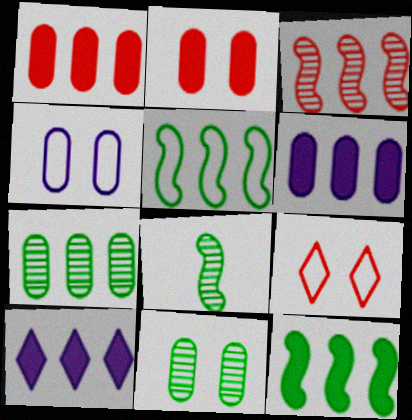[[1, 10, 12], 
[2, 4, 11], 
[6, 8, 9]]